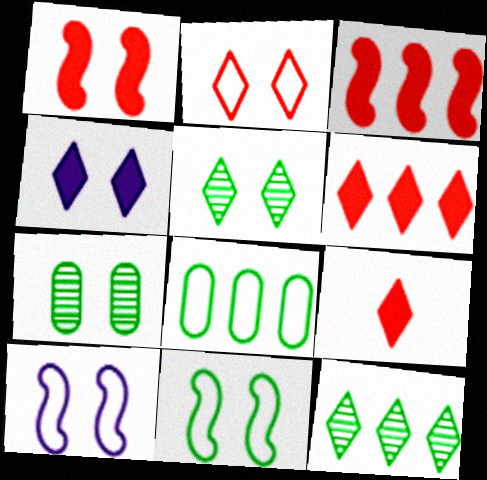[[2, 4, 5]]